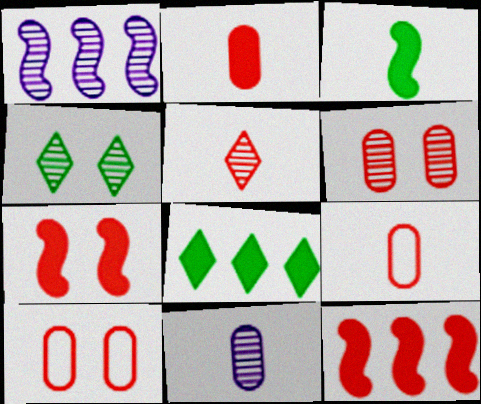[[5, 10, 12]]